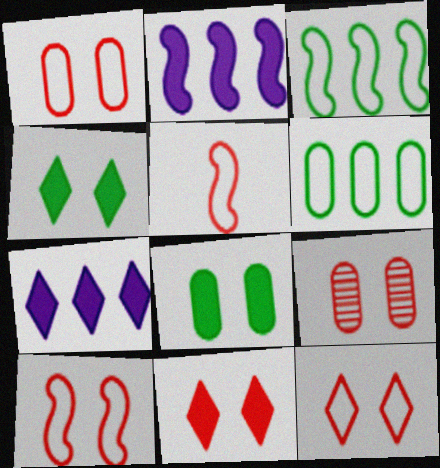[[1, 10, 12], 
[9, 10, 11]]